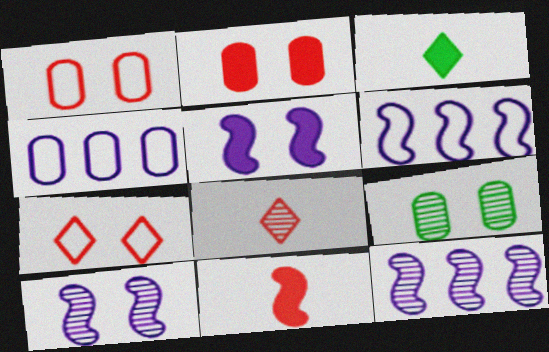[[1, 3, 12], 
[5, 7, 9], 
[8, 9, 12]]